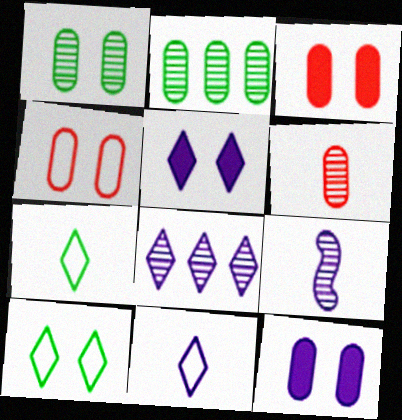[[1, 4, 12], 
[5, 8, 11]]